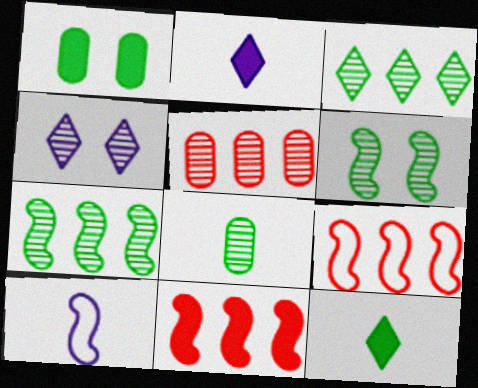[[1, 2, 11], 
[3, 6, 8], 
[6, 10, 11]]